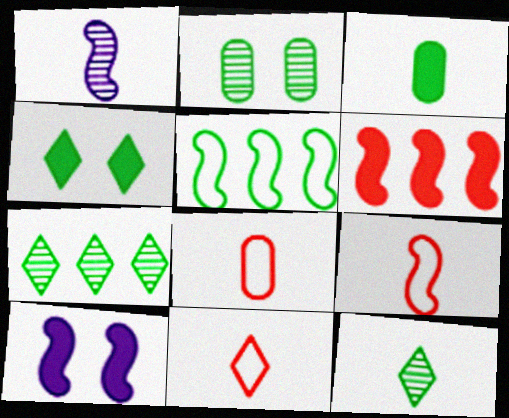[[1, 3, 11], 
[7, 8, 10], 
[8, 9, 11]]